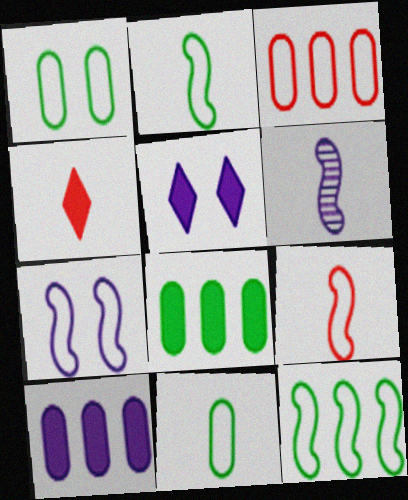[[4, 6, 11], 
[7, 9, 12]]